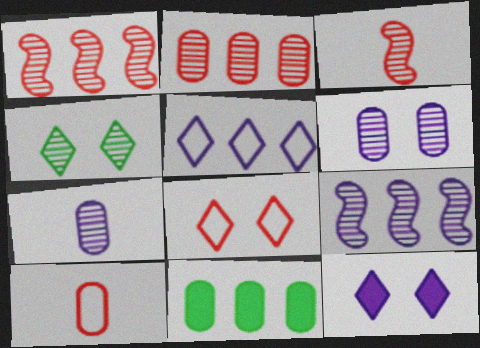[[1, 4, 7], 
[1, 5, 11], 
[4, 8, 12], 
[6, 10, 11]]